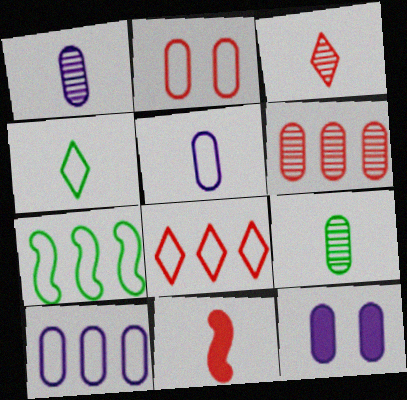[[1, 4, 11], 
[1, 10, 12], 
[3, 7, 12], 
[7, 8, 10]]